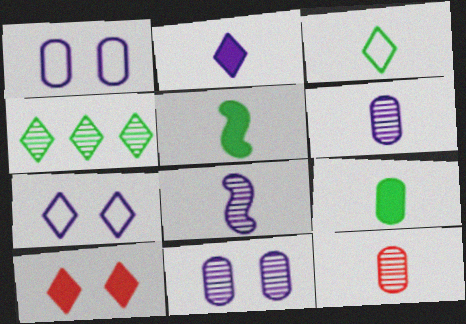[]